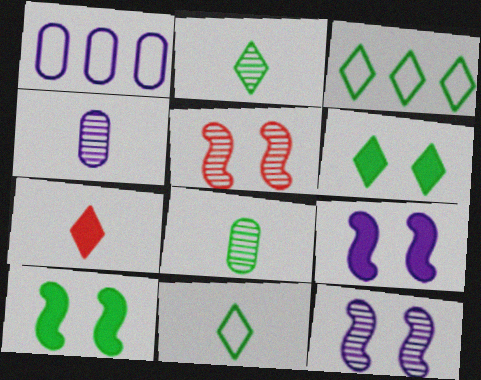[[2, 3, 6], 
[3, 8, 10]]